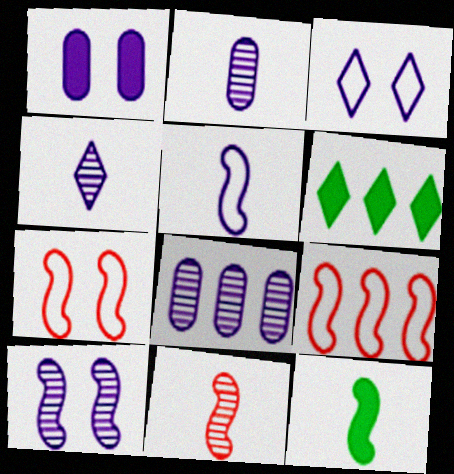[[1, 3, 10], 
[2, 6, 7], 
[4, 8, 10], 
[5, 11, 12], 
[6, 8, 9], 
[9, 10, 12]]